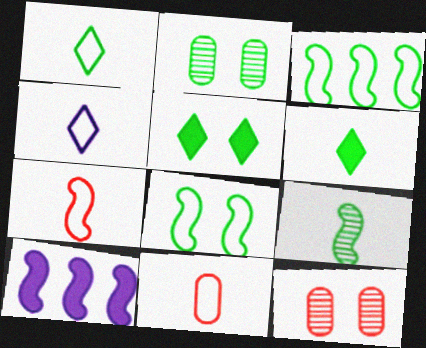[[1, 10, 12], 
[2, 3, 6], 
[2, 5, 8]]